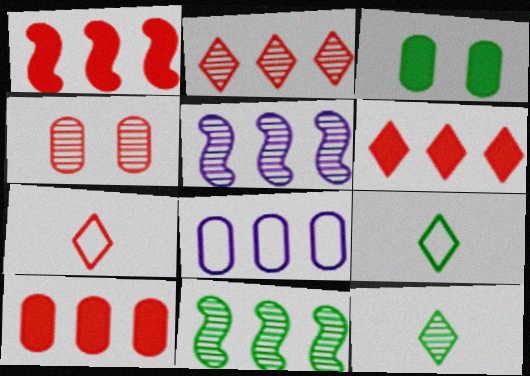[[1, 4, 7], 
[1, 6, 10], 
[3, 5, 7], 
[3, 9, 11], 
[4, 5, 12], 
[6, 8, 11]]